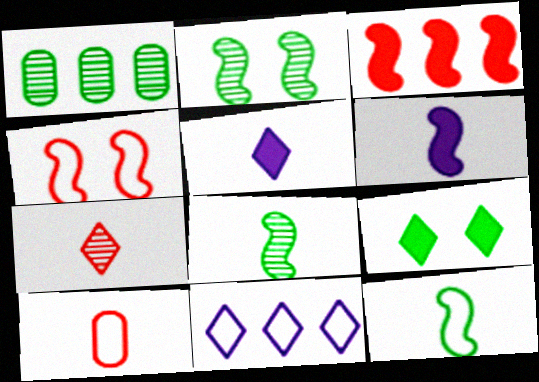[[1, 3, 11], 
[1, 4, 5], 
[1, 9, 12], 
[5, 8, 10], 
[7, 9, 11]]